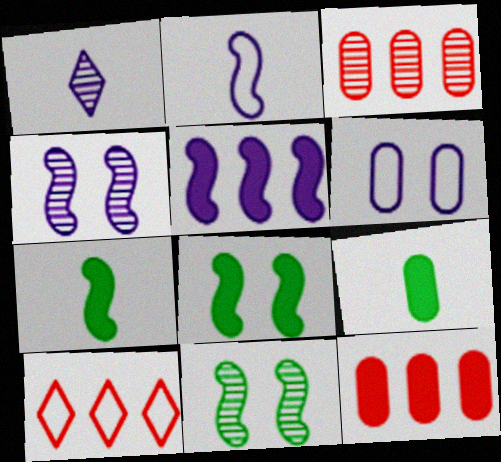[[1, 3, 11], 
[1, 5, 6], 
[2, 4, 5], 
[3, 6, 9], 
[4, 9, 10]]